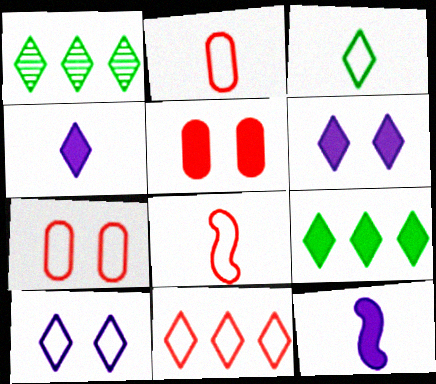[[1, 7, 12], 
[3, 10, 11], 
[5, 9, 12], 
[7, 8, 11]]